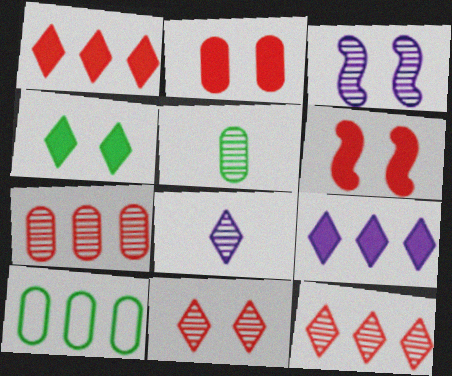[[3, 5, 12], 
[6, 8, 10]]